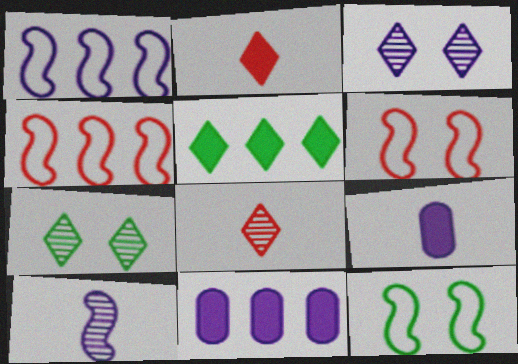[[1, 3, 9], 
[4, 7, 9], 
[8, 11, 12]]